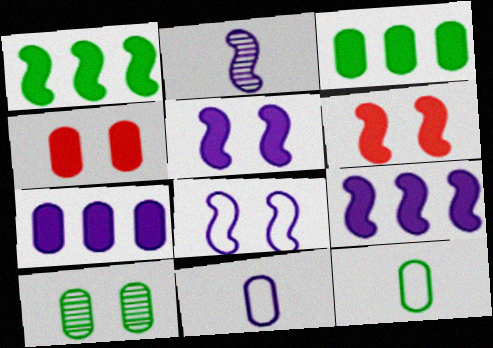[[2, 8, 9], 
[3, 10, 12]]